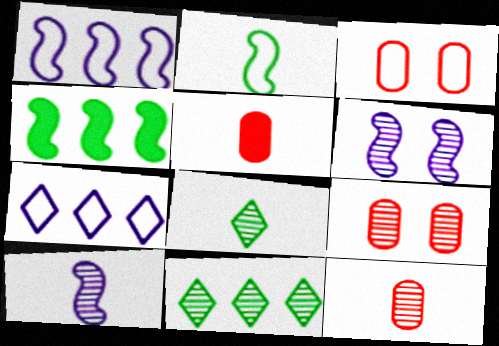[[2, 3, 7], 
[6, 11, 12], 
[8, 10, 12], 
[9, 10, 11]]